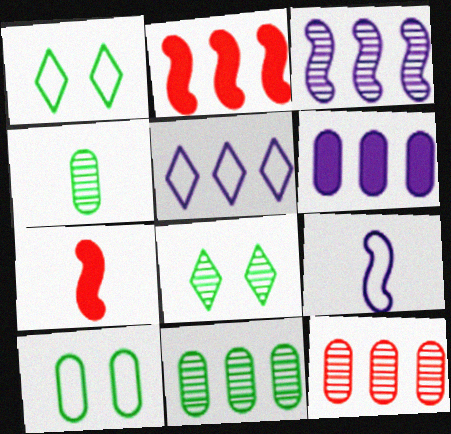[[2, 5, 11], 
[3, 5, 6]]